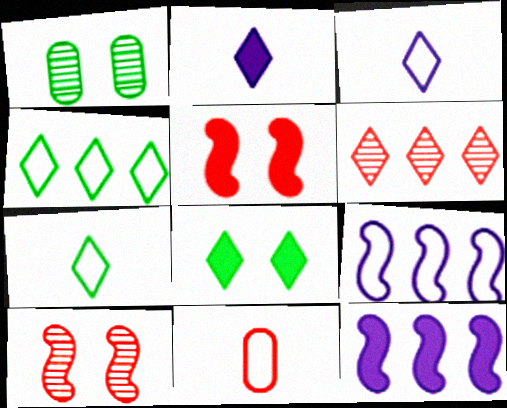[[3, 6, 8], 
[5, 6, 11]]